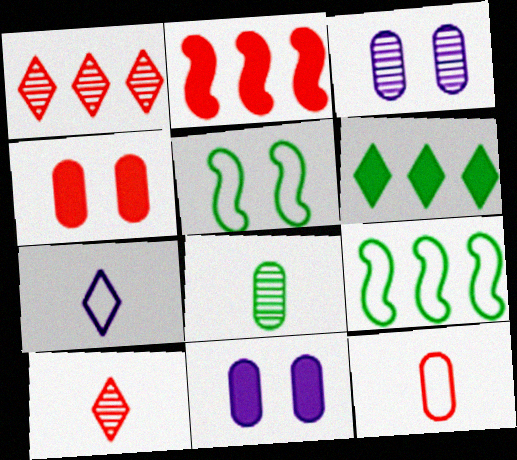[[5, 6, 8], 
[9, 10, 11]]